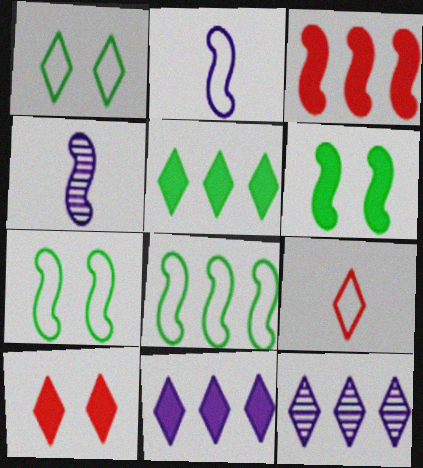[[3, 4, 7]]